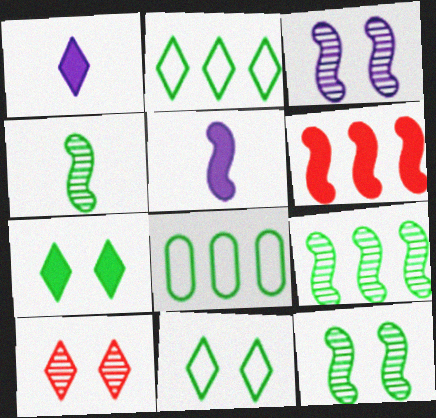[[1, 2, 10], 
[4, 7, 8], 
[4, 9, 12], 
[5, 8, 10]]